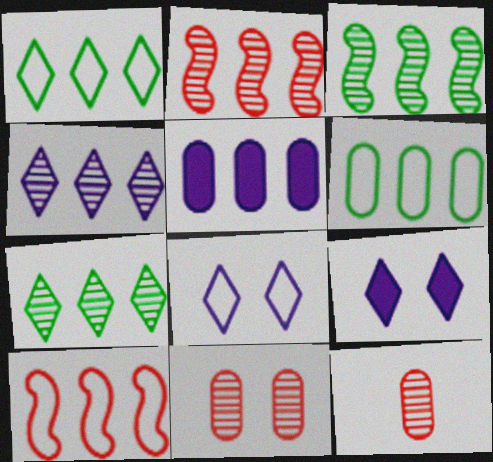[[1, 2, 5], 
[5, 7, 10]]